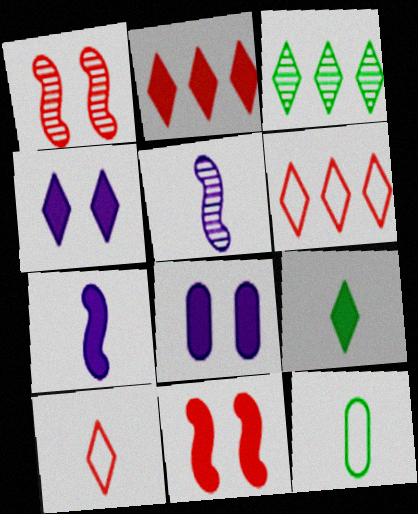[[2, 4, 9], 
[3, 4, 10]]